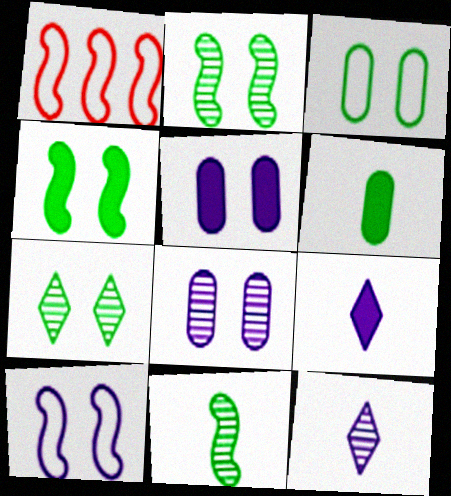[[3, 4, 7]]